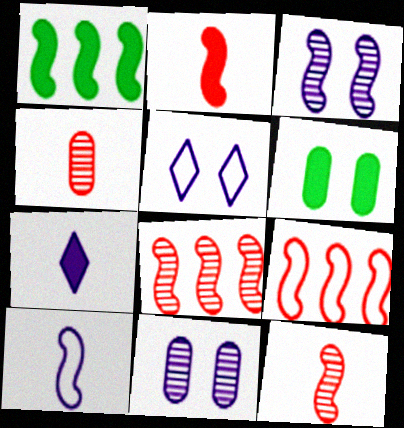[[1, 4, 5]]